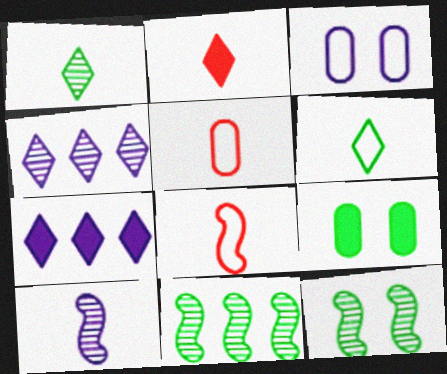[[2, 3, 11], 
[3, 7, 10], 
[4, 8, 9], 
[5, 7, 12], 
[6, 9, 11]]